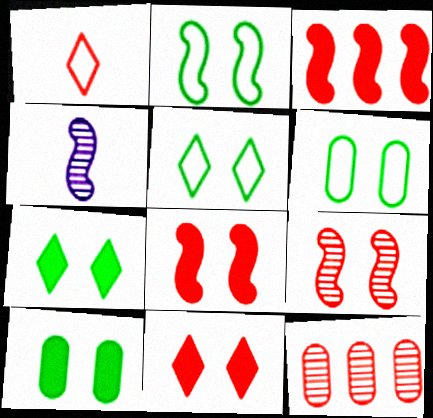[[1, 8, 12], 
[2, 3, 4], 
[2, 5, 6]]